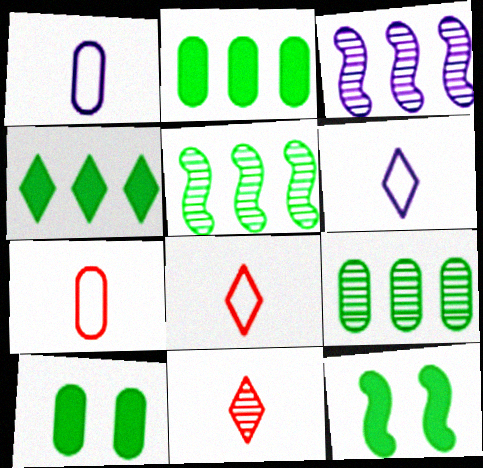[[3, 8, 10]]